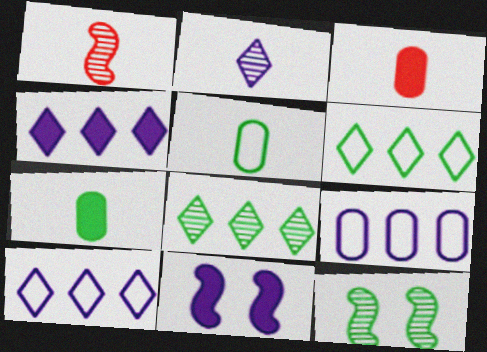[[2, 9, 11], 
[3, 10, 12], 
[6, 7, 12]]